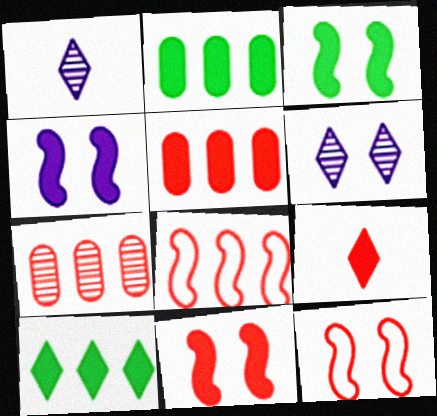[[1, 2, 12], 
[2, 4, 9], 
[3, 4, 11], 
[5, 9, 11], 
[7, 9, 12]]